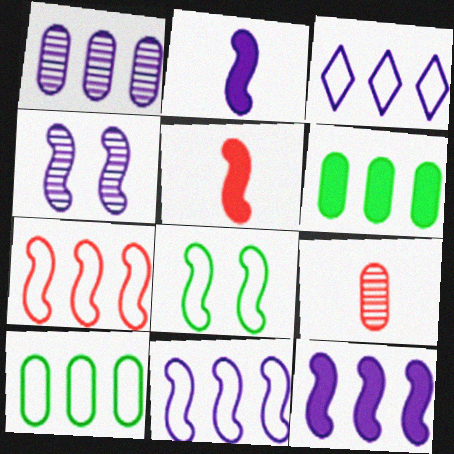[[1, 3, 12], 
[2, 4, 11], 
[3, 7, 10]]